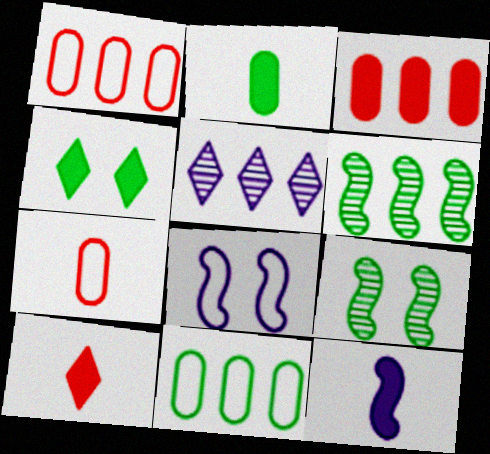[[2, 10, 12], 
[3, 4, 12]]